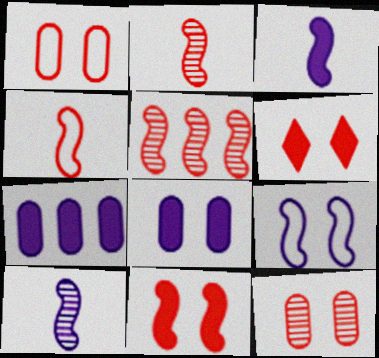[[4, 5, 11]]